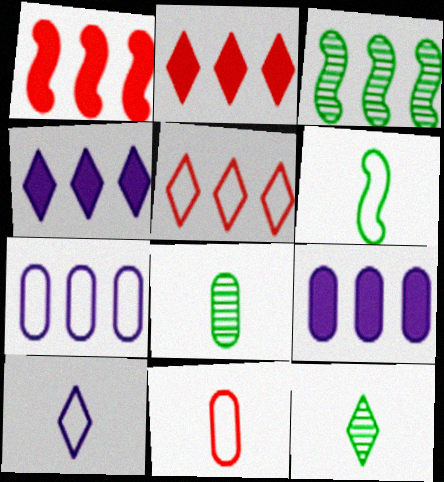[[2, 3, 7], 
[3, 5, 9], 
[6, 10, 11]]